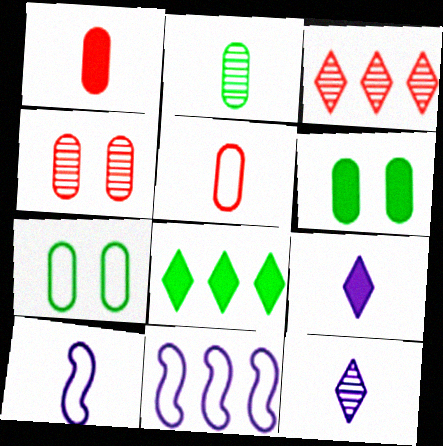[[3, 6, 10], 
[4, 8, 10]]